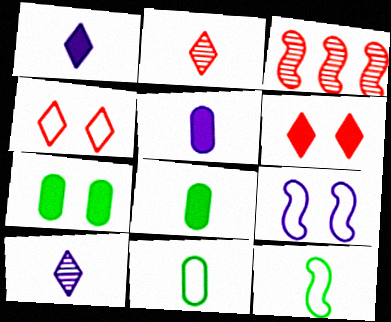[[2, 5, 12]]